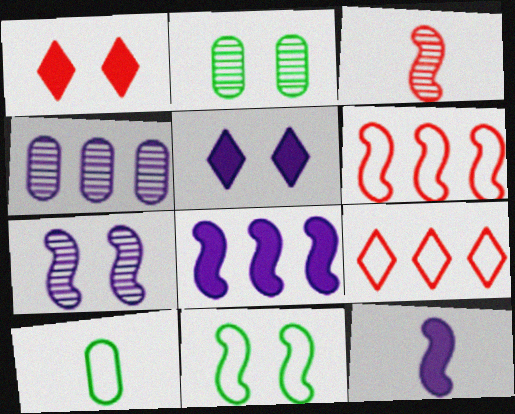[[2, 9, 12], 
[3, 8, 11]]